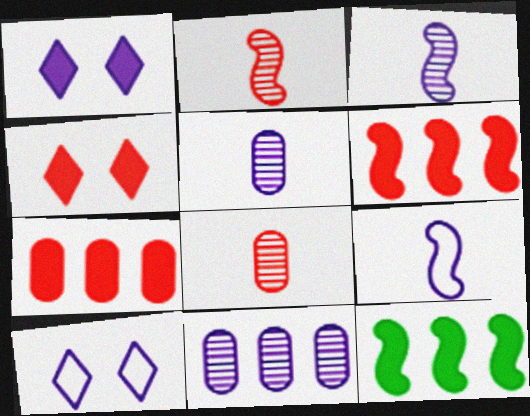[[1, 9, 11], 
[8, 10, 12]]